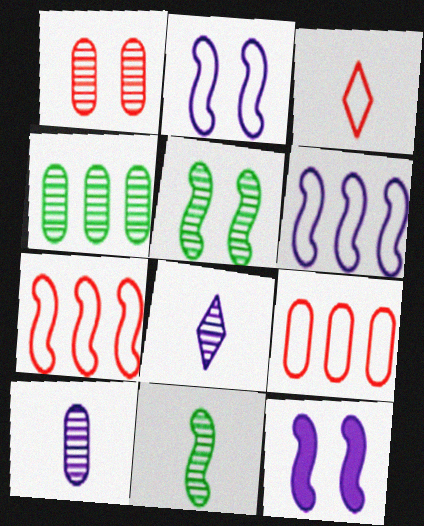[[1, 4, 10], 
[3, 4, 12], 
[7, 11, 12]]